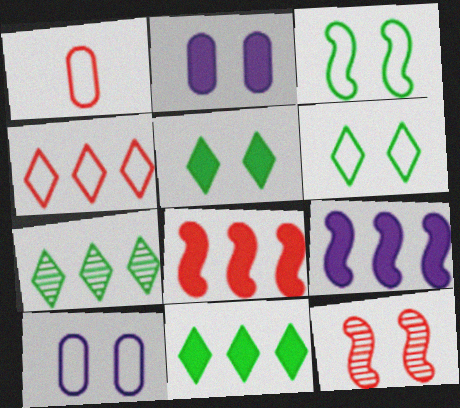[[2, 6, 12], 
[5, 10, 12]]